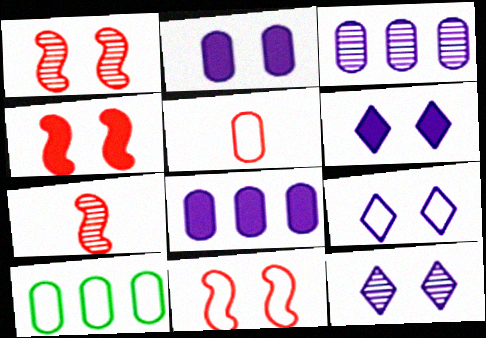[[1, 4, 11], 
[6, 7, 10], 
[6, 9, 12]]